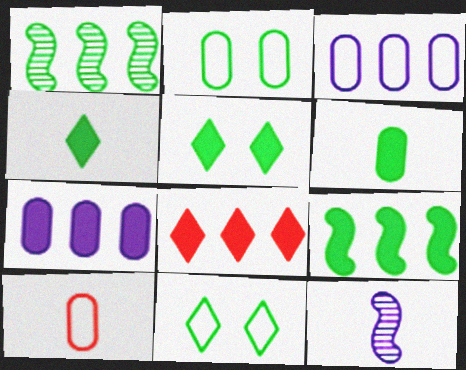[[1, 2, 4], 
[1, 3, 8], 
[1, 6, 11], 
[2, 3, 10], 
[2, 8, 12], 
[4, 10, 12], 
[5, 6, 9], 
[7, 8, 9]]